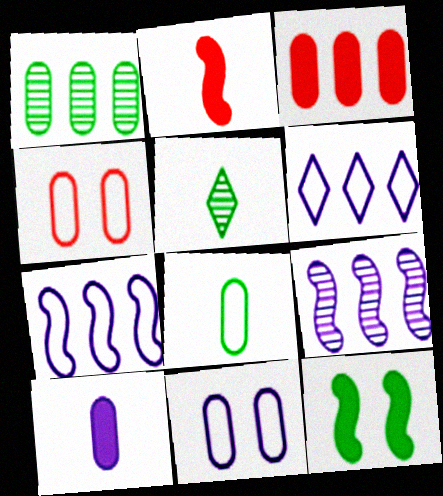[[1, 4, 10]]